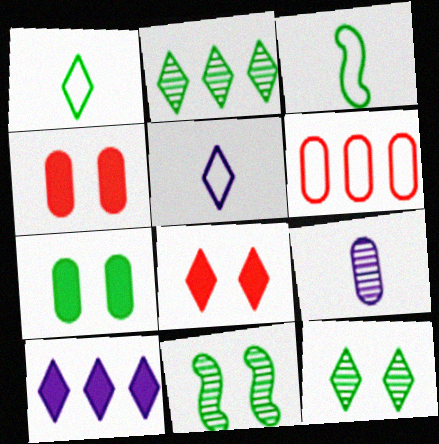[[2, 3, 7], 
[2, 5, 8], 
[6, 7, 9]]